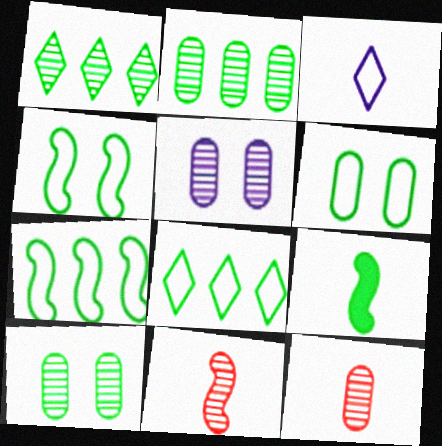[[1, 5, 11], 
[1, 6, 9], 
[2, 5, 12], 
[3, 9, 12], 
[8, 9, 10]]